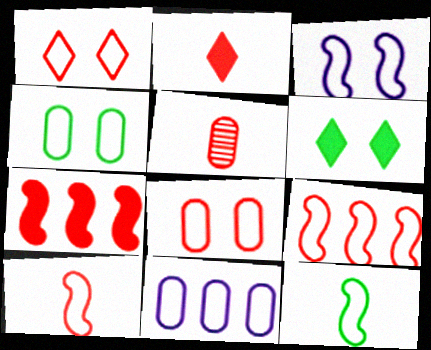[[1, 3, 4], 
[1, 5, 7], 
[1, 11, 12], 
[2, 5, 10], 
[3, 9, 12]]